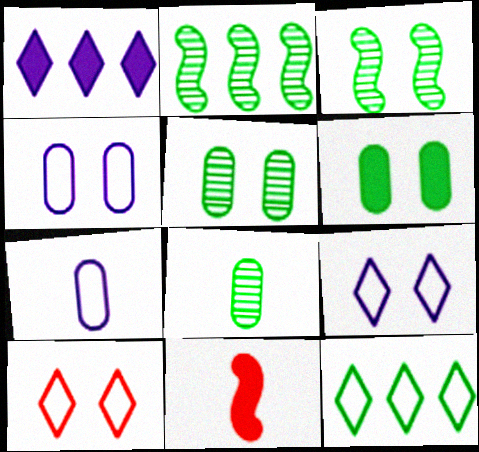[[1, 6, 11]]